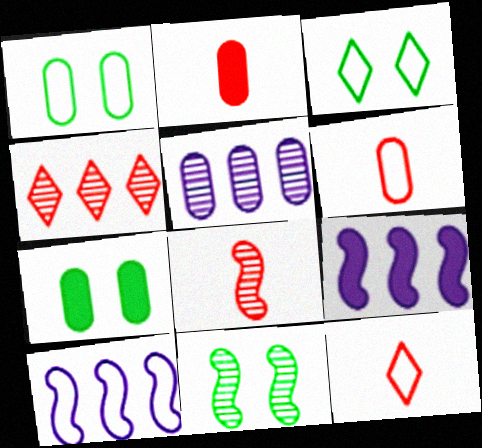[[1, 2, 5], 
[1, 10, 12], 
[2, 8, 12], 
[3, 6, 10], 
[3, 7, 11], 
[5, 6, 7]]